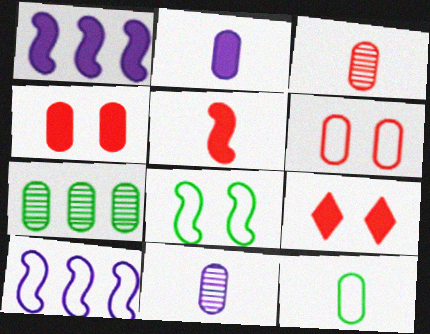[[2, 3, 12], 
[2, 6, 7]]